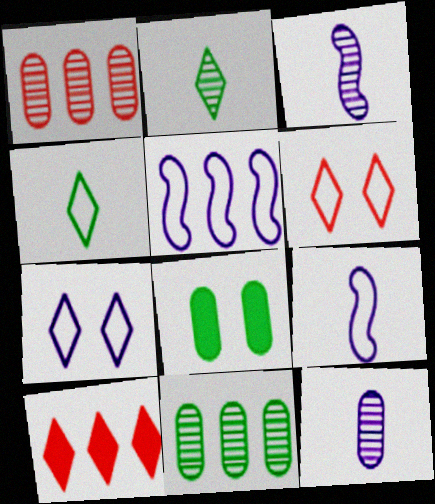[[2, 7, 10], 
[5, 10, 11]]